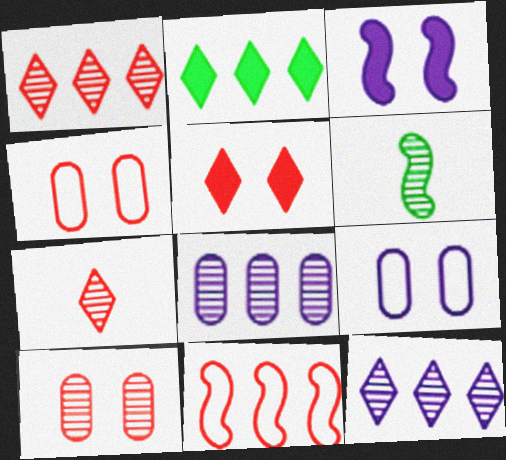[[2, 8, 11], 
[3, 6, 11], 
[6, 10, 12]]